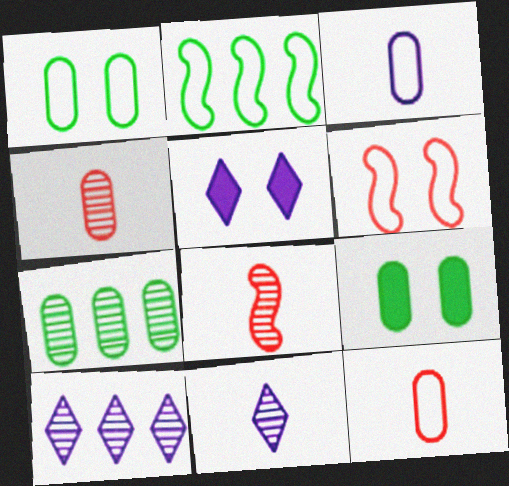[[2, 4, 5]]